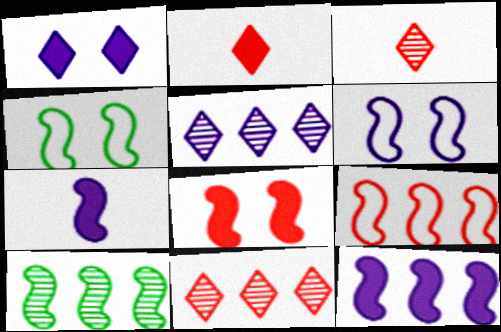[[9, 10, 12]]